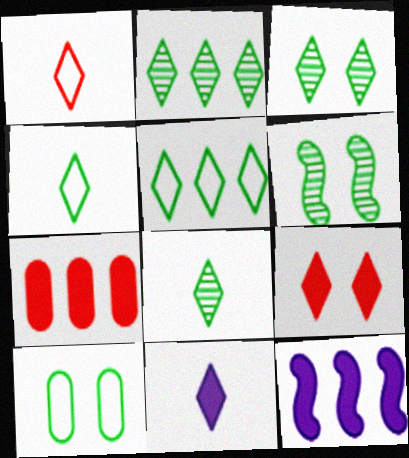[[1, 8, 11], 
[2, 3, 8]]